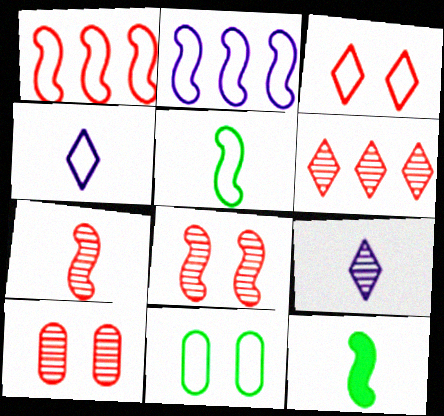[[1, 4, 11], 
[2, 8, 12], 
[6, 7, 10]]